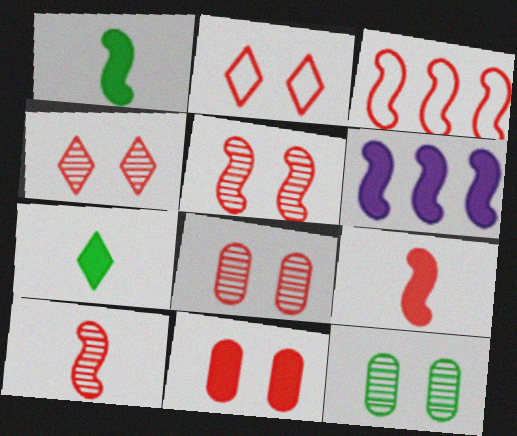[[2, 5, 11], 
[3, 5, 9], 
[4, 5, 8], 
[6, 7, 11]]